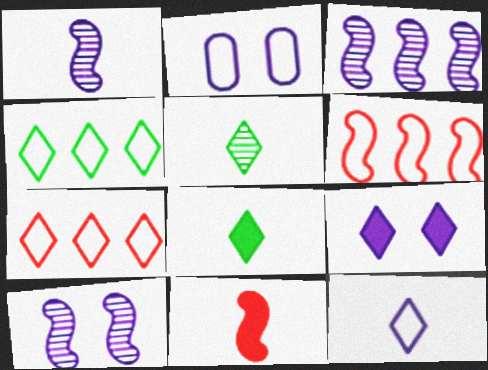[[1, 3, 10], 
[2, 9, 10], 
[5, 7, 9]]